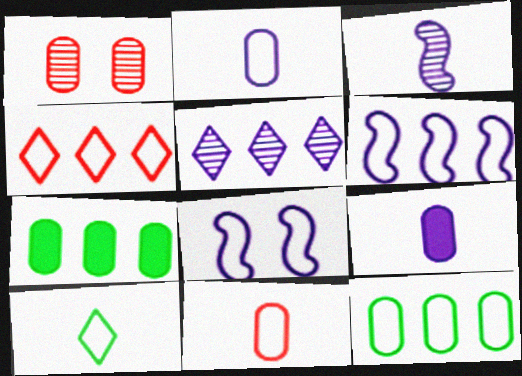[[1, 2, 7], 
[1, 9, 12], 
[4, 6, 12], 
[5, 8, 9]]